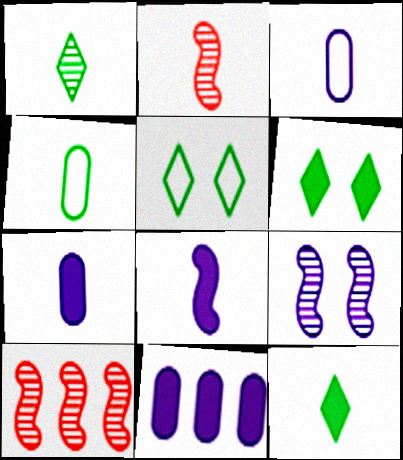[[2, 3, 12], 
[2, 5, 11], 
[3, 6, 10], 
[5, 7, 10]]